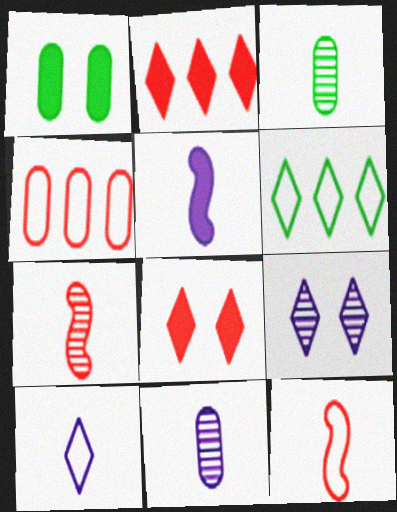[[1, 2, 5], 
[1, 4, 11], 
[4, 7, 8], 
[5, 10, 11]]